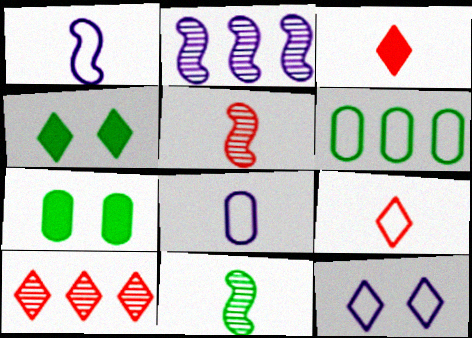[[1, 7, 10], 
[2, 7, 9], 
[3, 8, 11], 
[4, 6, 11]]